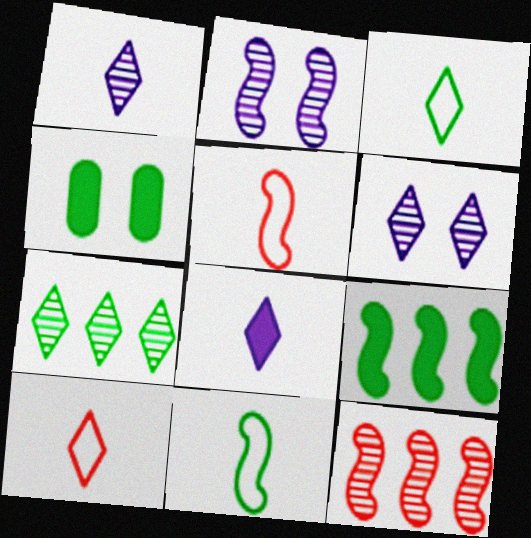[[2, 5, 9], 
[4, 7, 11]]